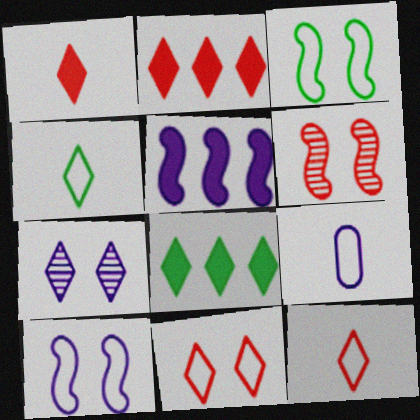[[2, 4, 7], 
[5, 7, 9], 
[6, 8, 9], 
[7, 8, 12]]